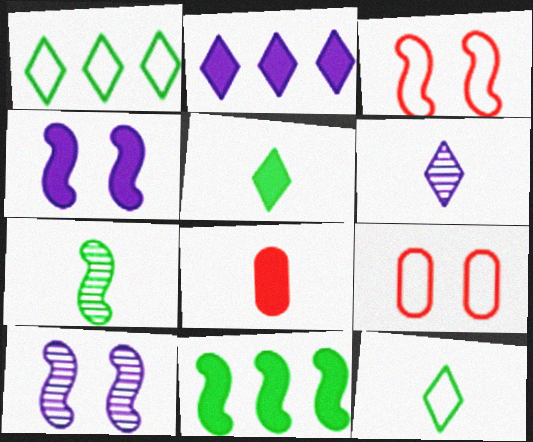[[1, 8, 10], 
[2, 7, 9], 
[6, 9, 11]]